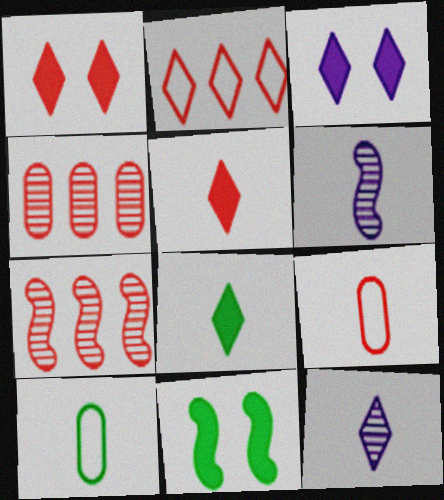[[1, 7, 9], 
[3, 7, 10], 
[5, 6, 10], 
[6, 8, 9]]